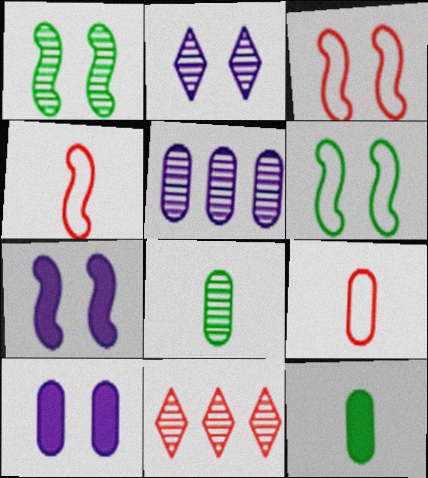[[1, 3, 7]]